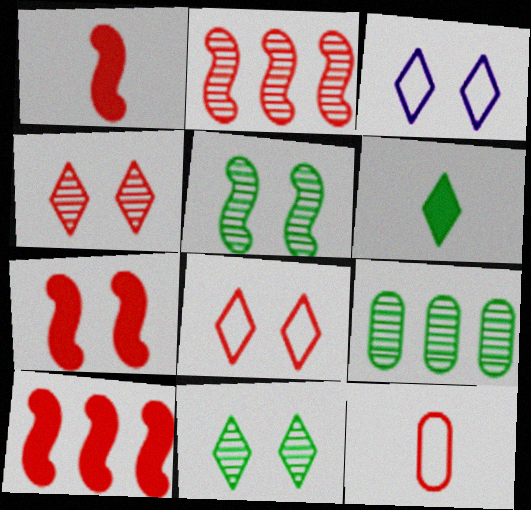[[1, 3, 9], 
[1, 7, 10], 
[4, 10, 12]]